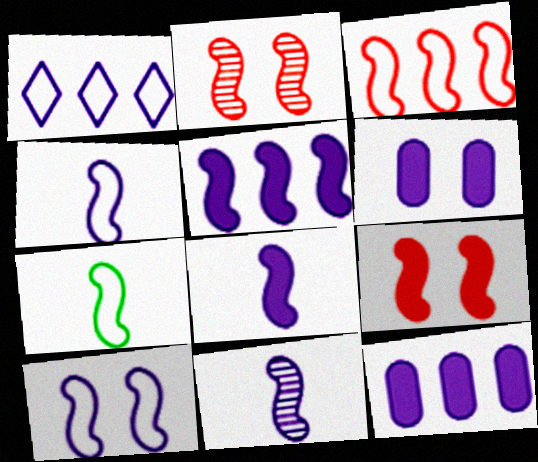[[1, 6, 11], 
[2, 5, 7], 
[3, 7, 10], 
[4, 8, 11], 
[5, 10, 11]]